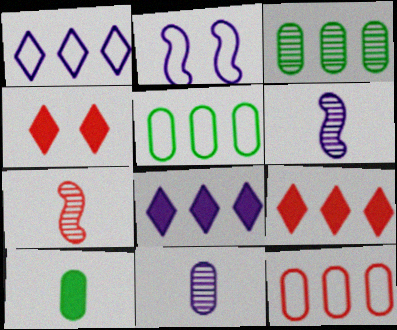[[2, 8, 11], 
[4, 5, 6], 
[4, 7, 12]]